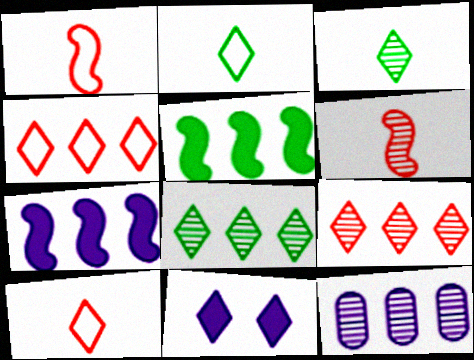[[2, 9, 11], 
[3, 4, 11], 
[4, 5, 12], 
[8, 10, 11]]